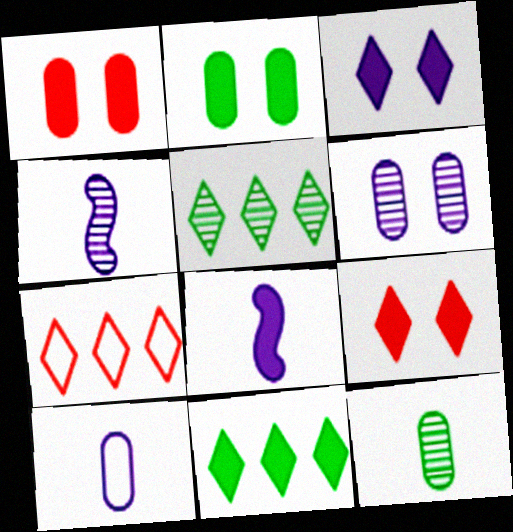[[1, 8, 11], 
[2, 4, 7]]